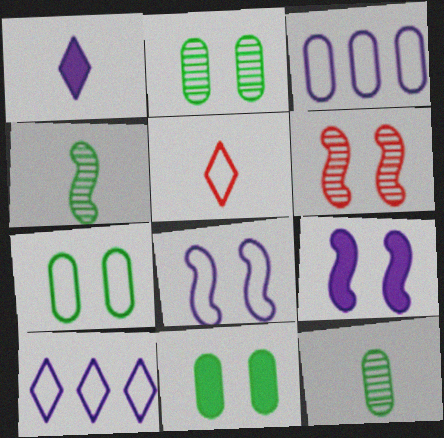[[2, 7, 11]]